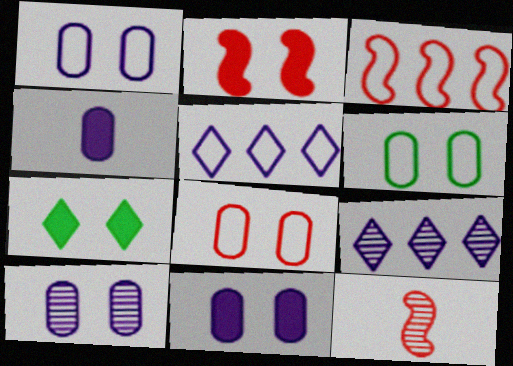[[1, 6, 8], 
[1, 10, 11], 
[2, 3, 12], 
[2, 7, 11]]